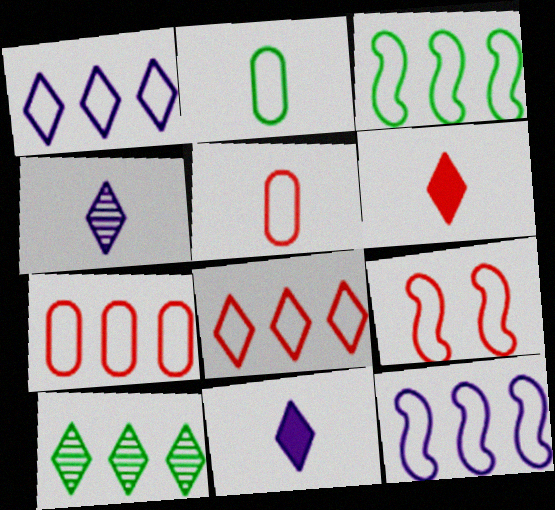[[1, 2, 9], 
[1, 3, 7], 
[5, 8, 9]]